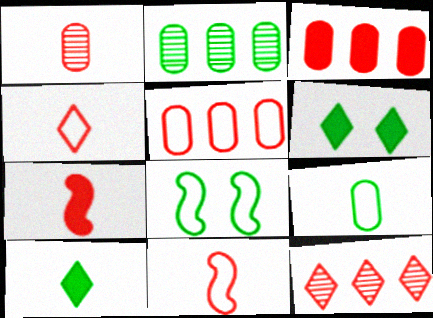[[1, 4, 7], 
[2, 8, 10]]